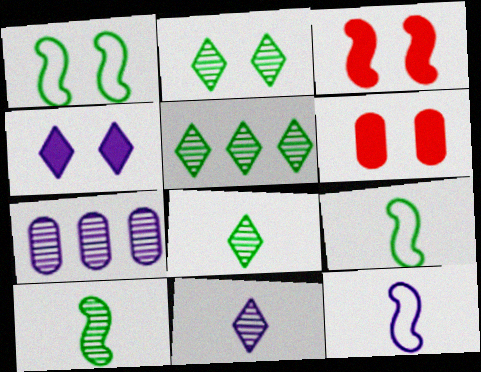[[2, 5, 8], 
[4, 7, 12], 
[5, 6, 12]]